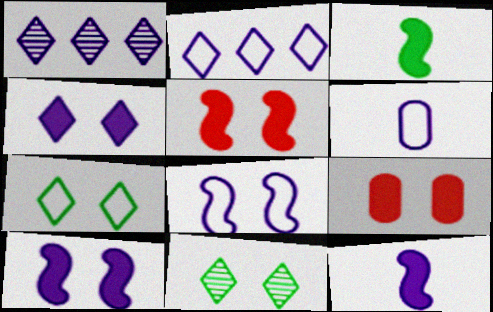[[1, 6, 10], 
[2, 6, 8], 
[8, 9, 11]]